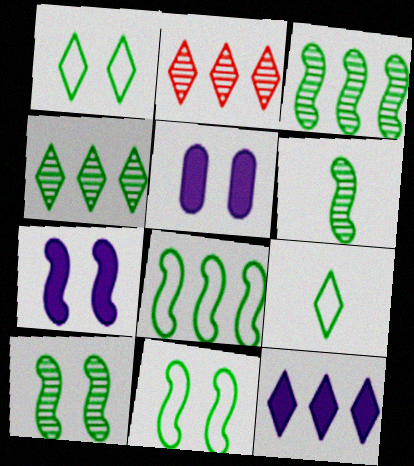[[3, 6, 10]]